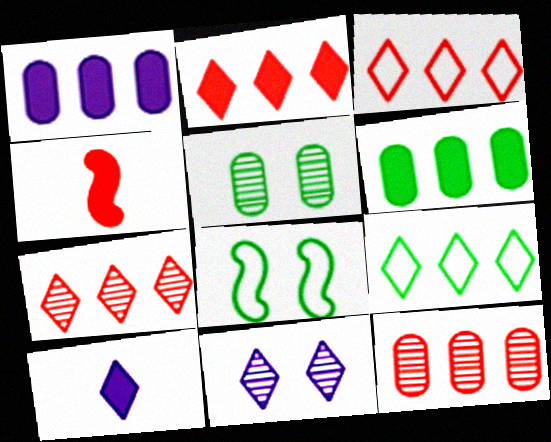[[2, 3, 7], 
[8, 10, 12]]